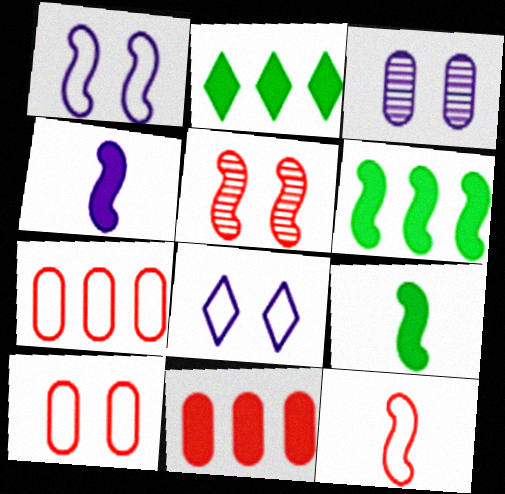[[2, 3, 12]]